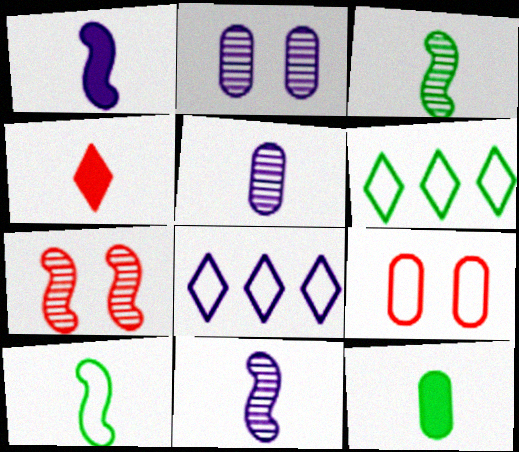[[1, 2, 8], 
[1, 4, 12], 
[4, 5, 10], 
[7, 8, 12], 
[8, 9, 10]]